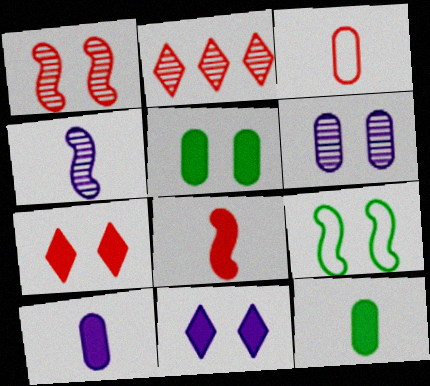[[2, 9, 10], 
[6, 7, 9]]